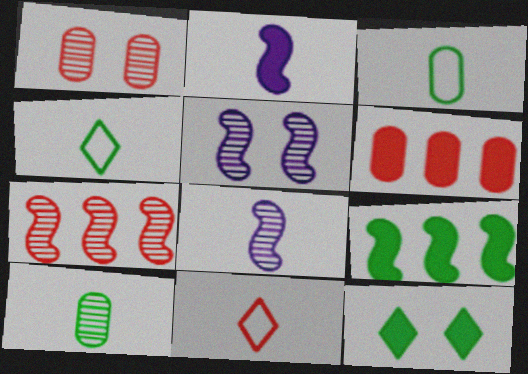[[2, 6, 12], 
[2, 10, 11], 
[4, 5, 6]]